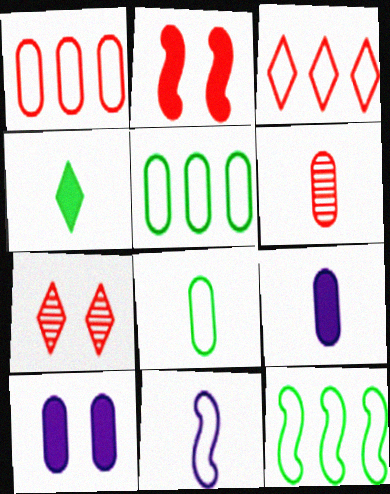[[2, 3, 6], 
[4, 6, 11], 
[5, 6, 10], 
[6, 8, 9], 
[7, 9, 12]]